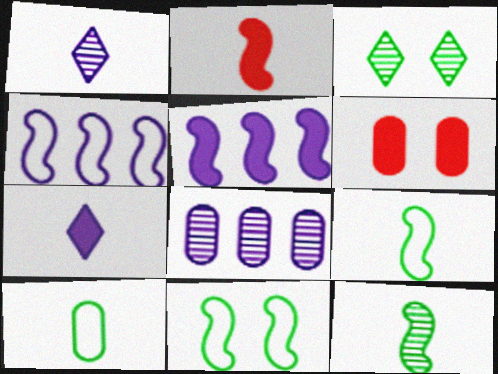[[1, 2, 10], 
[6, 8, 10]]